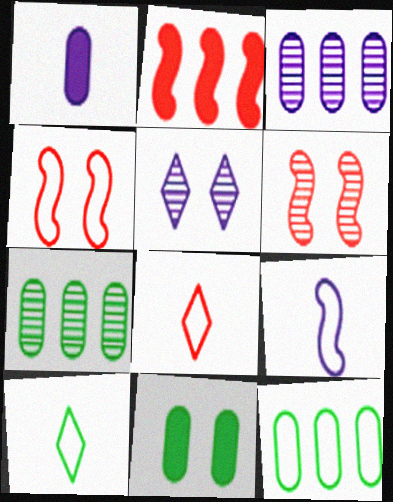[[4, 5, 11]]